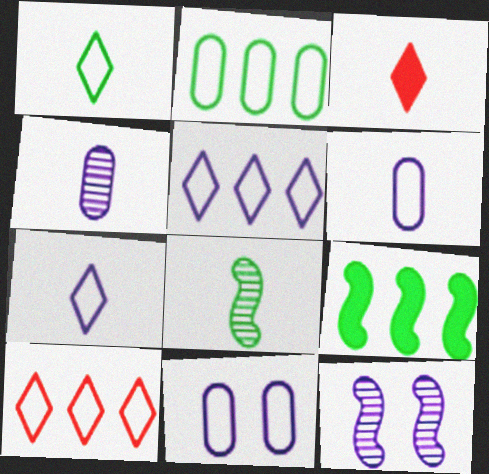[[2, 3, 12], 
[3, 6, 8]]